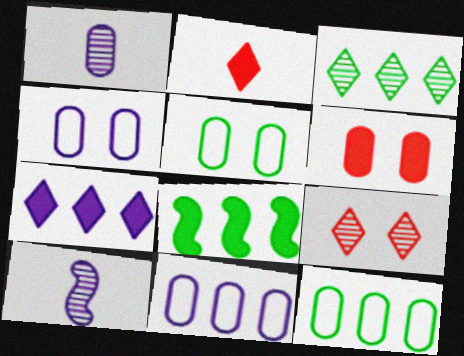[[1, 6, 12], 
[3, 8, 12], 
[4, 7, 10]]